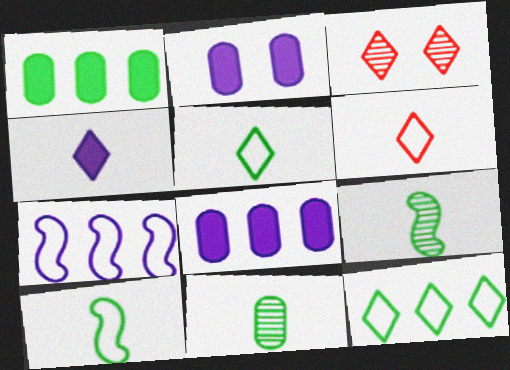[[3, 4, 12], 
[3, 8, 10]]